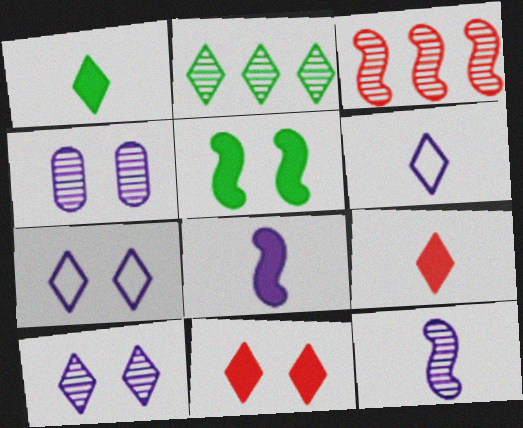[[2, 6, 11], 
[2, 7, 9]]